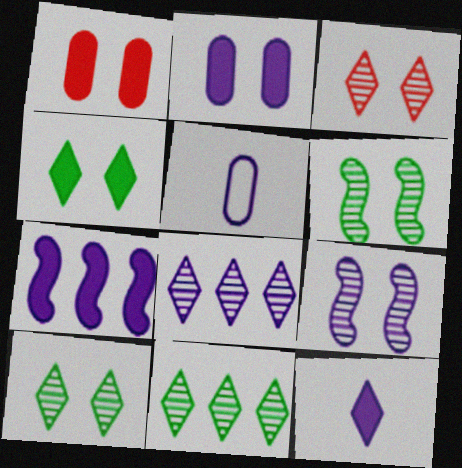[[2, 7, 12]]